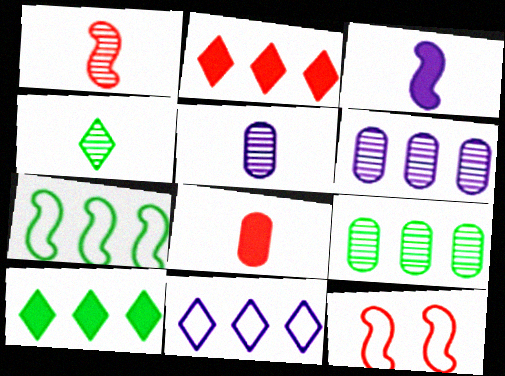[[1, 4, 5], 
[2, 6, 7], 
[5, 10, 12], 
[7, 9, 10]]